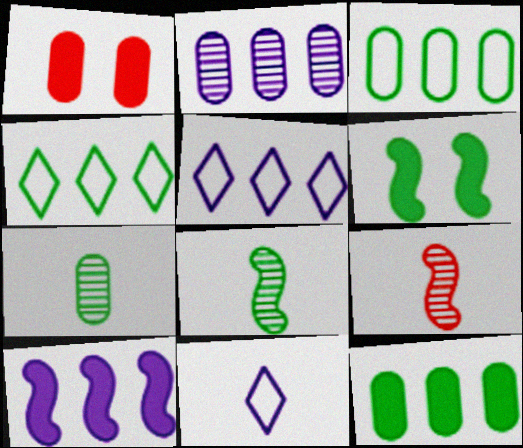[[1, 5, 8], 
[2, 5, 10], 
[4, 6, 7]]